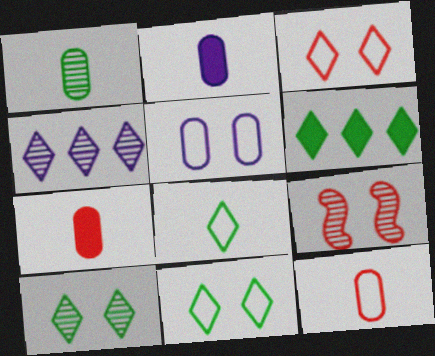[[1, 2, 12], 
[1, 4, 9], 
[6, 8, 10]]